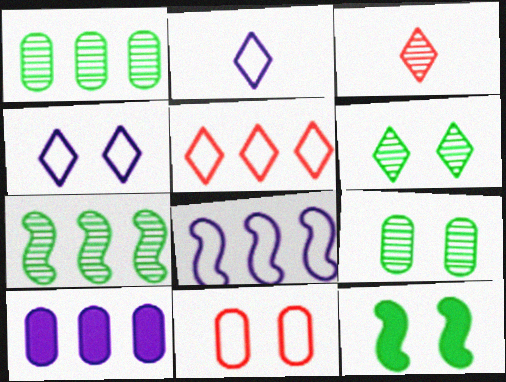[[5, 7, 10]]